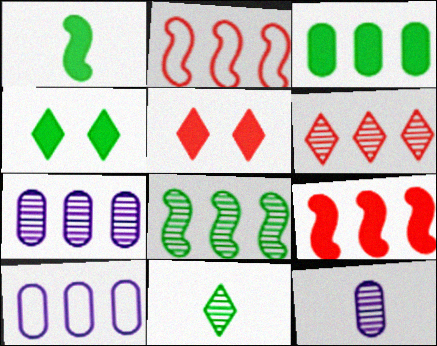[[1, 3, 4], 
[2, 4, 12], 
[6, 7, 8]]